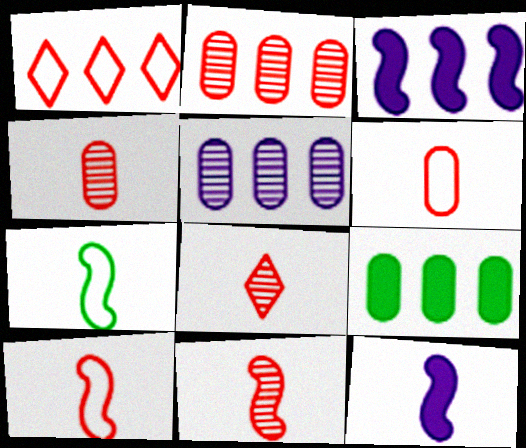[[4, 8, 11], 
[7, 11, 12]]